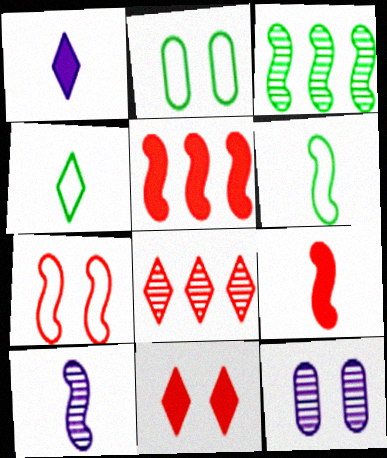[[4, 5, 12], 
[6, 9, 10]]